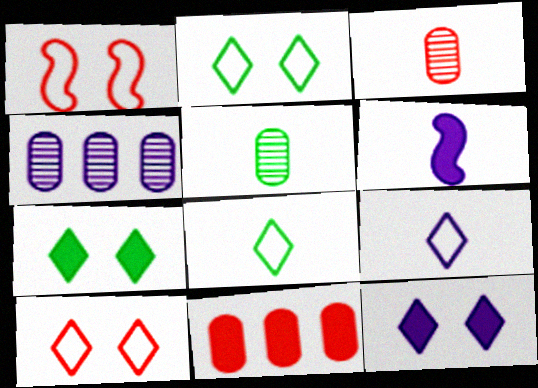[[3, 6, 8], 
[6, 7, 11]]